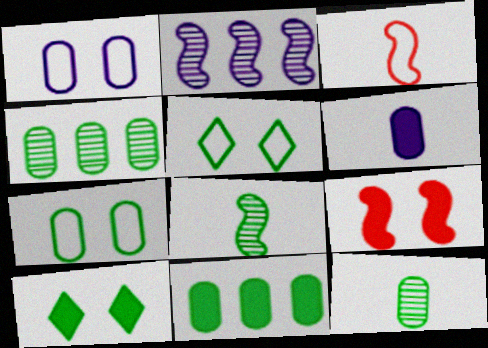[[5, 8, 11], 
[7, 11, 12]]